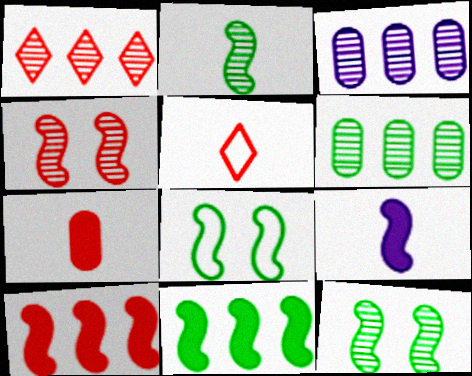[[2, 8, 11]]